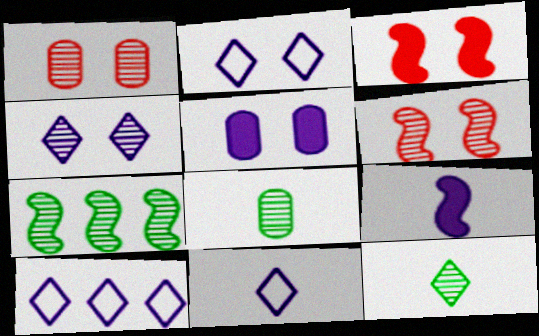[[2, 10, 11], 
[3, 8, 10]]